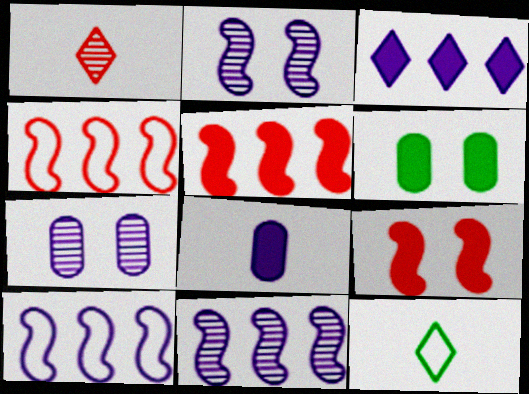[[1, 6, 10], 
[5, 7, 12]]